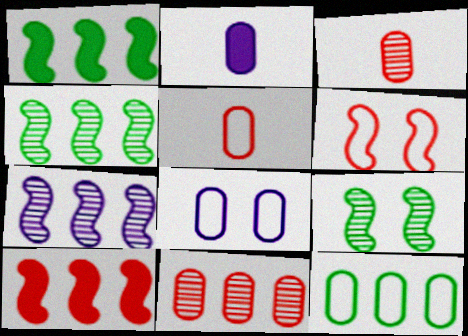[[5, 8, 12]]